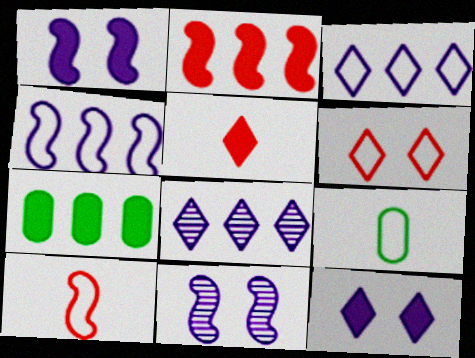[[1, 5, 7], 
[4, 6, 9]]